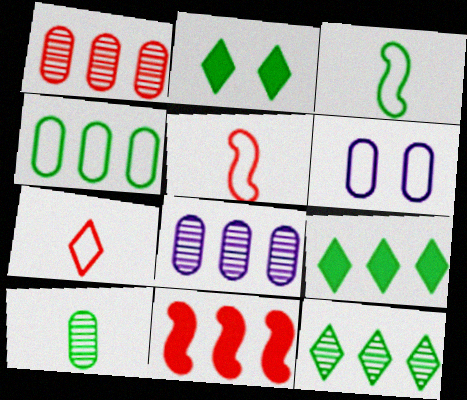[[2, 5, 8]]